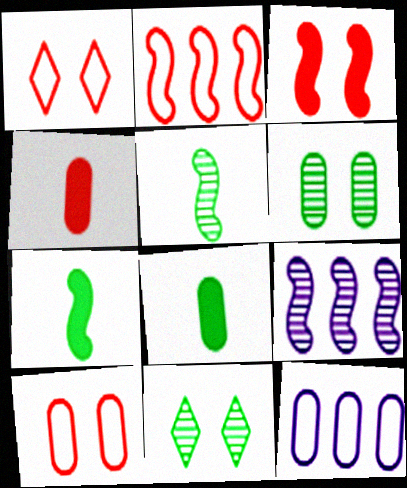[[1, 8, 9], 
[4, 6, 12]]